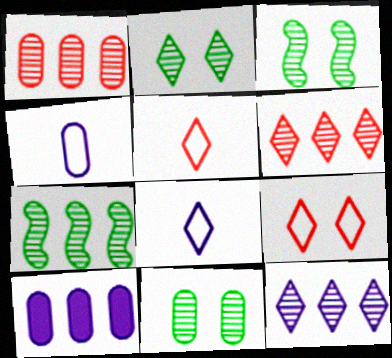[[1, 7, 12], 
[2, 3, 11], 
[3, 5, 10]]